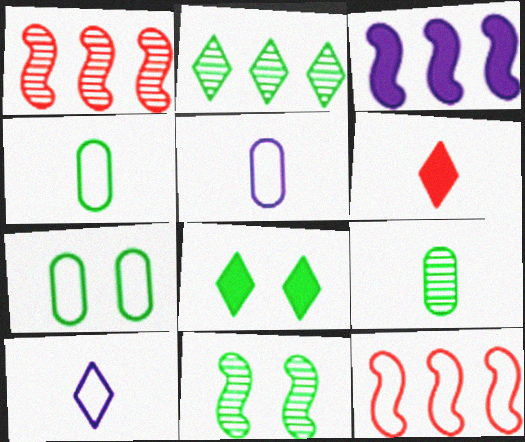[[1, 5, 8], 
[2, 9, 11], 
[7, 8, 11], 
[7, 10, 12]]